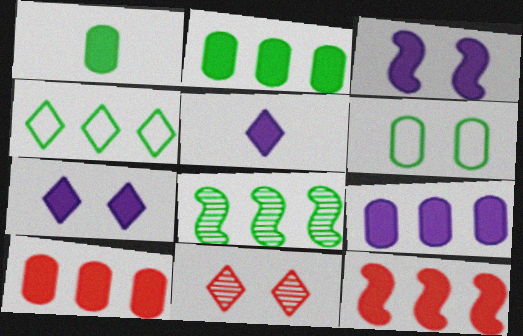[[1, 7, 12], 
[2, 4, 8], 
[2, 9, 10], 
[3, 5, 9], 
[3, 6, 11], 
[4, 5, 11]]